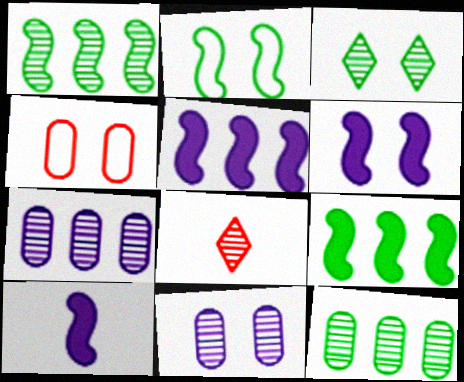[[1, 8, 11], 
[3, 4, 6], 
[5, 6, 10]]